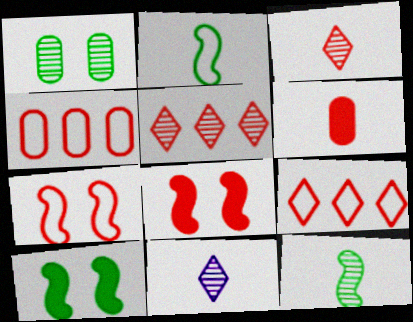[[2, 6, 11], 
[3, 4, 8], 
[4, 10, 11], 
[5, 6, 7]]